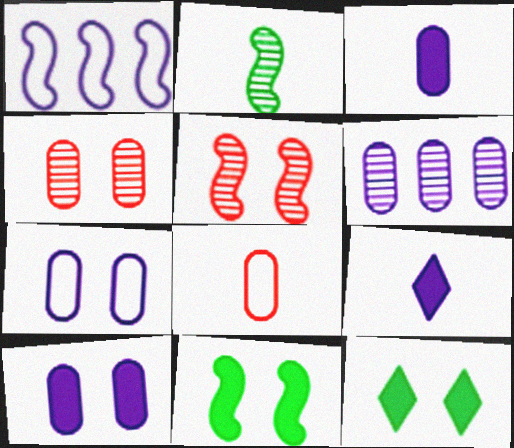[[2, 8, 9], 
[3, 6, 7], 
[5, 7, 12]]